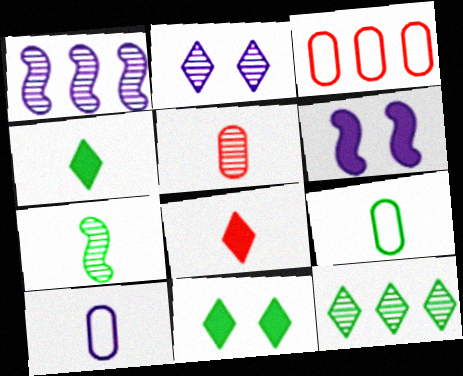[[4, 7, 9], 
[7, 8, 10]]